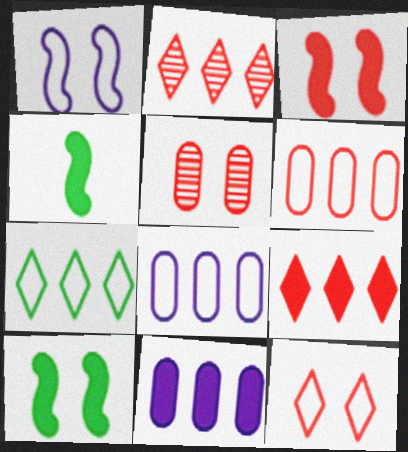[[3, 5, 12]]